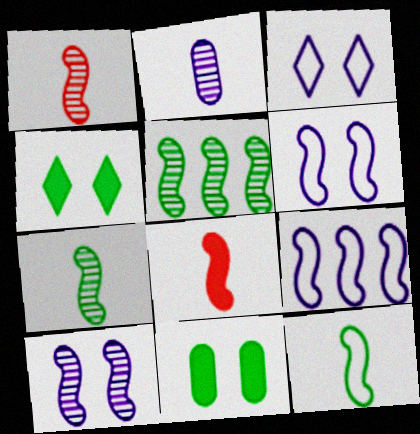[[1, 5, 10], 
[5, 6, 8]]